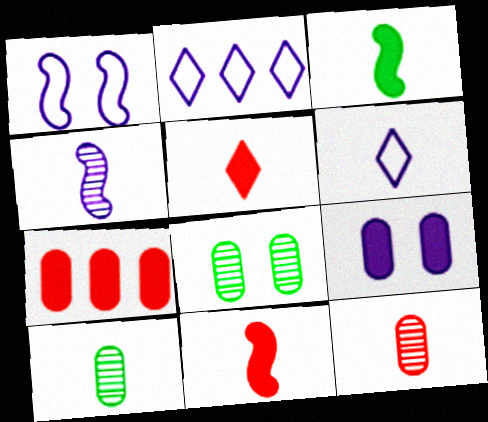[[2, 4, 9], 
[2, 8, 11], 
[3, 6, 12], 
[6, 10, 11]]